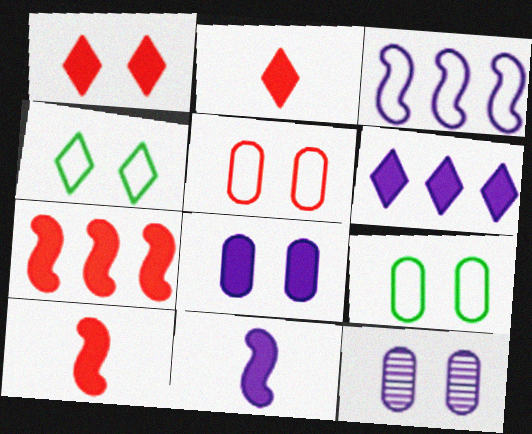[[6, 8, 11]]